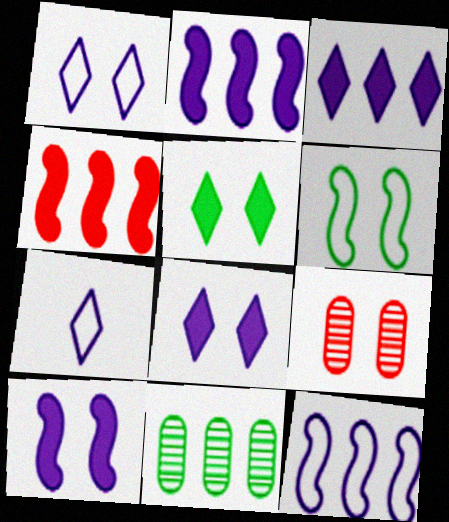[[6, 8, 9]]